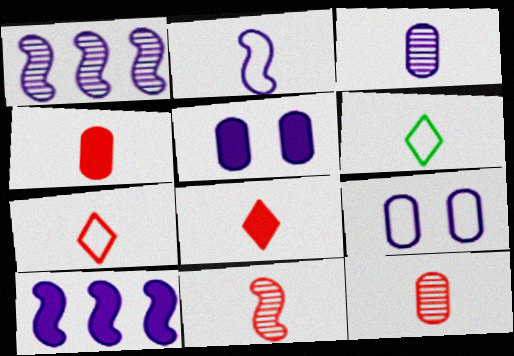[[4, 7, 11]]